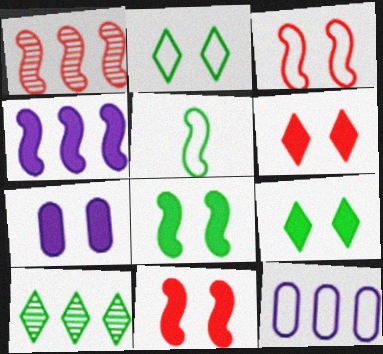[[6, 7, 8], 
[7, 9, 11]]